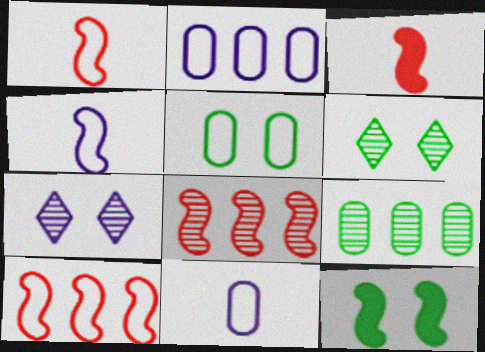[[2, 3, 6], 
[4, 8, 12], 
[5, 6, 12]]